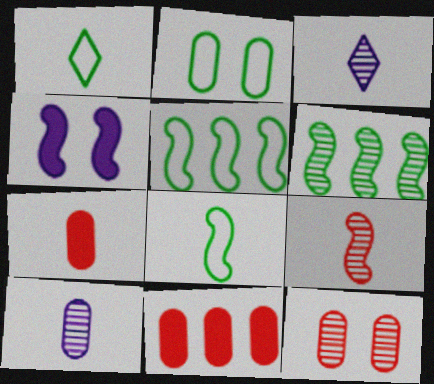[[1, 2, 5], 
[2, 10, 11], 
[3, 6, 12], 
[3, 7, 8], 
[4, 5, 9]]